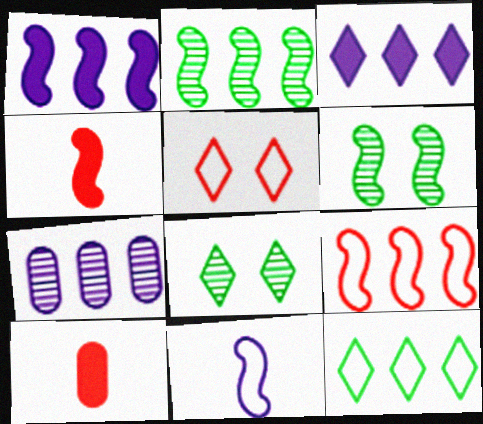[[1, 2, 9]]